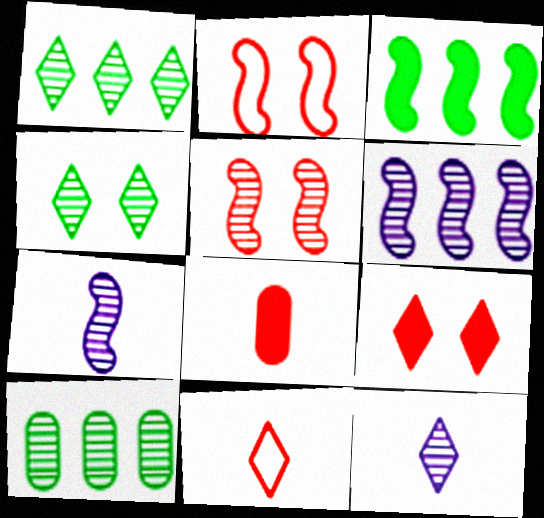[[2, 3, 7], 
[5, 10, 12]]